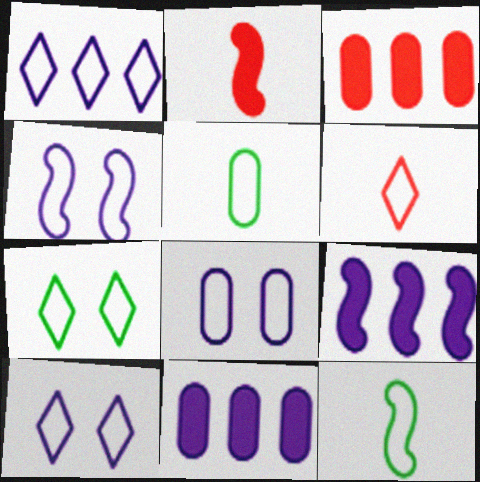[[1, 6, 7], 
[4, 8, 10]]